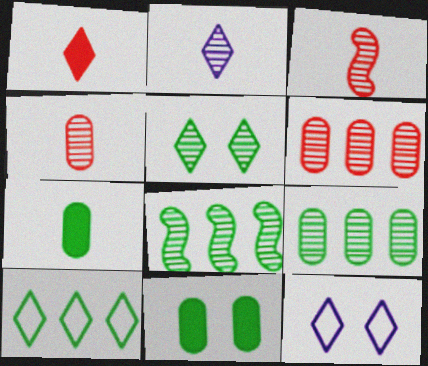[]